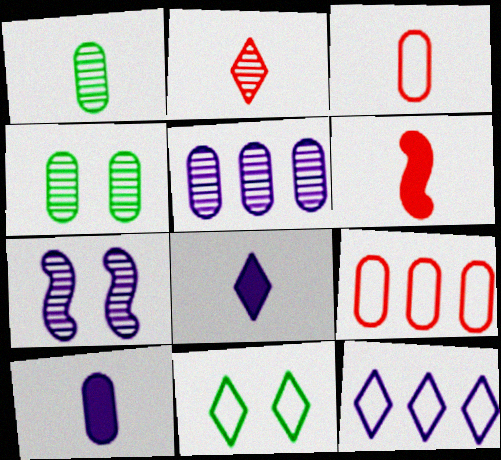[[1, 3, 10], 
[2, 3, 6], 
[4, 6, 12], 
[4, 9, 10], 
[5, 6, 11], 
[7, 10, 12]]